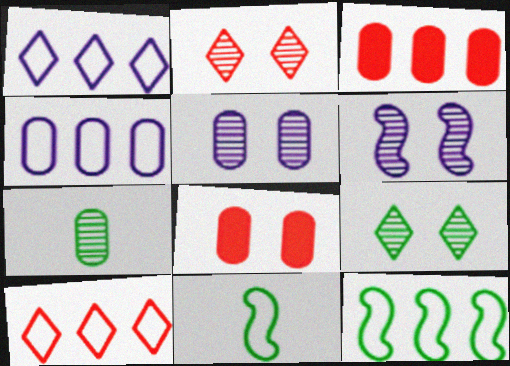[[4, 7, 8], 
[4, 10, 12]]